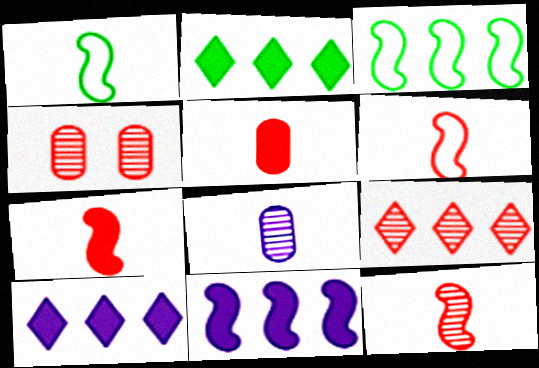[[1, 4, 10], 
[4, 9, 12], 
[6, 7, 12]]